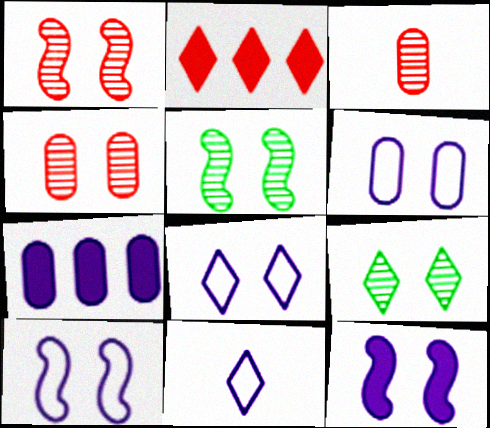[[2, 9, 11], 
[6, 8, 10]]